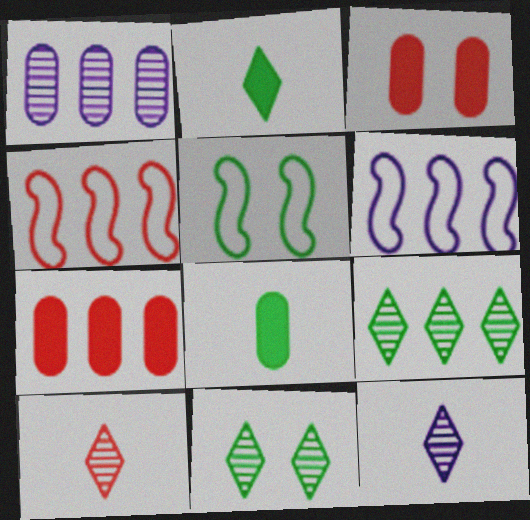[[3, 4, 10], 
[5, 7, 12], 
[5, 8, 9], 
[6, 7, 9]]